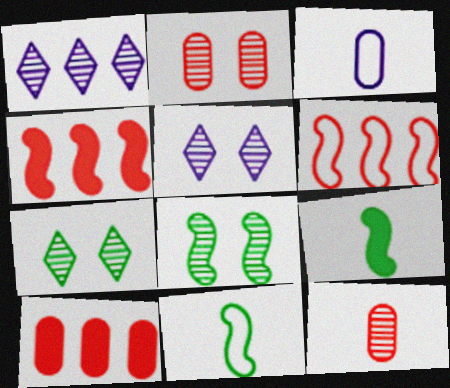[[1, 8, 12], 
[2, 5, 8], 
[3, 4, 7], 
[5, 10, 11]]